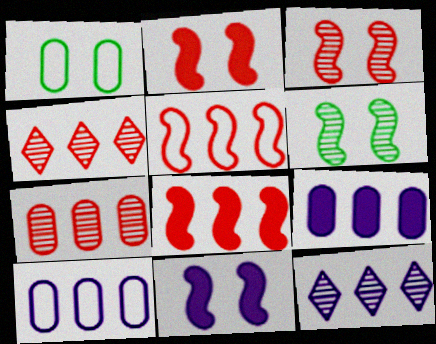[]